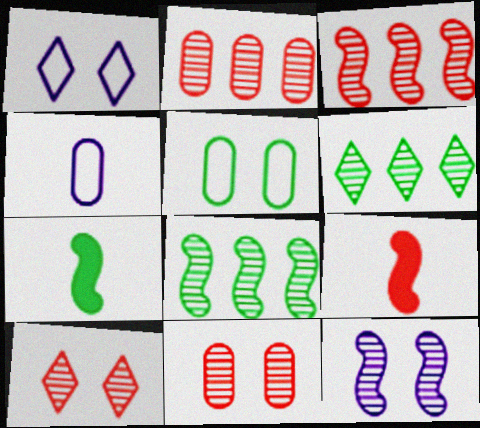[[1, 2, 7], 
[5, 6, 7]]